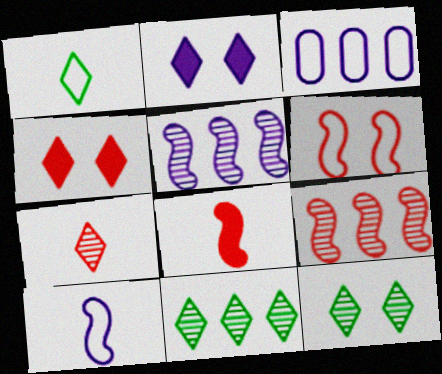[[1, 3, 6], 
[3, 8, 12], 
[6, 8, 9]]